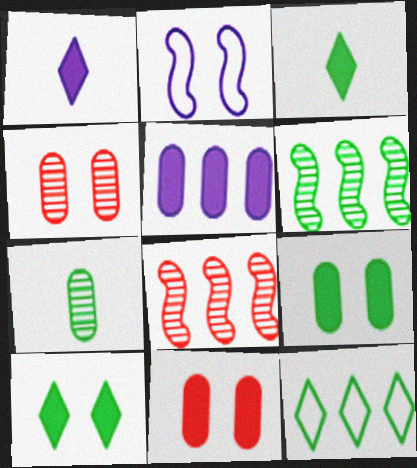[[2, 4, 10], 
[5, 8, 12]]